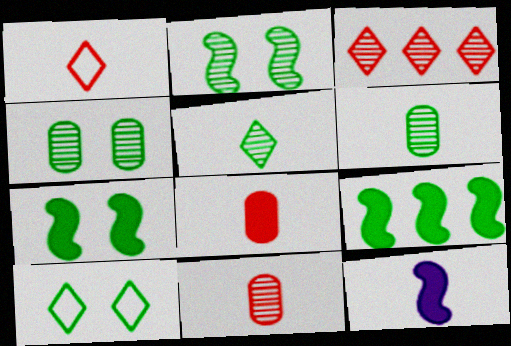[[1, 6, 12], 
[4, 7, 10], 
[6, 9, 10]]